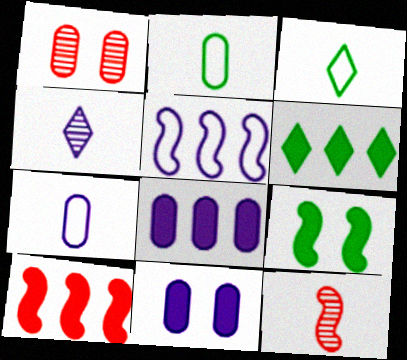[[1, 2, 8], 
[4, 5, 11], 
[5, 9, 12], 
[6, 8, 10]]